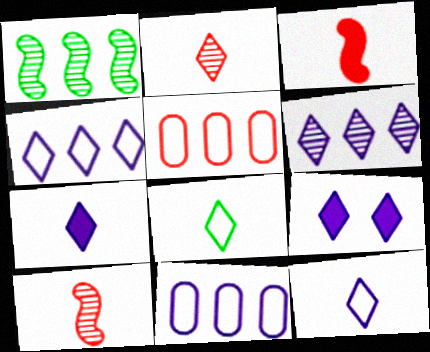[[2, 7, 8], 
[6, 9, 12]]